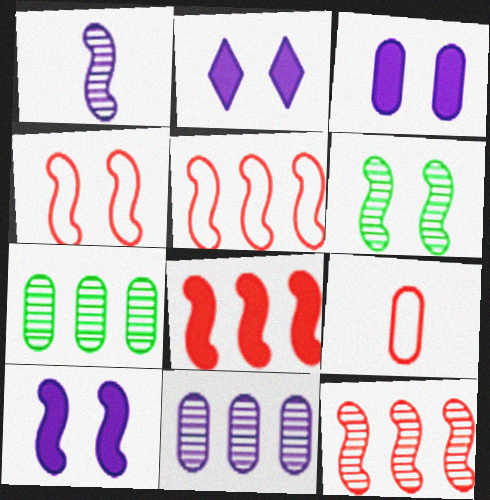[[1, 6, 12], 
[2, 3, 10], 
[3, 7, 9], 
[4, 6, 10], 
[5, 8, 12]]